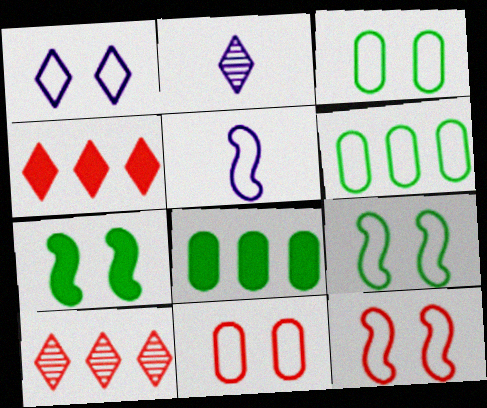[[1, 3, 12], 
[1, 9, 11], 
[2, 8, 12]]